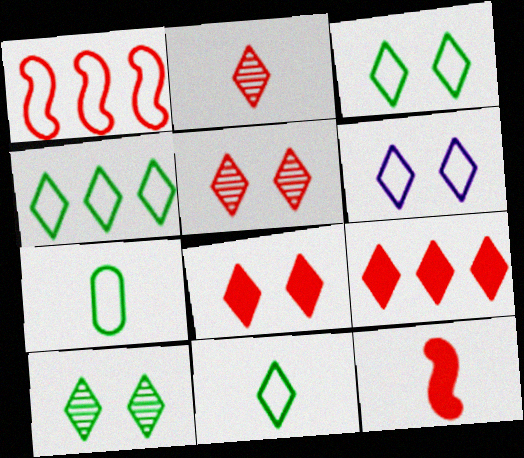[[1, 6, 7], 
[3, 4, 11], 
[6, 8, 10]]